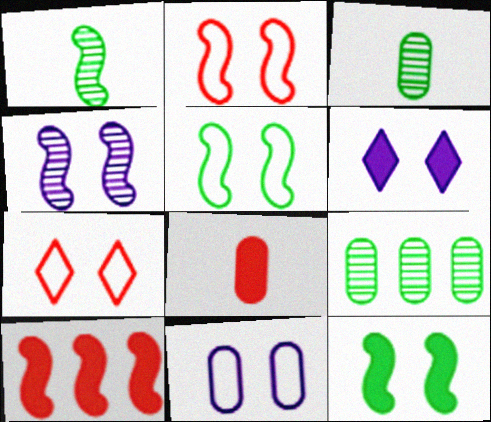[[2, 4, 12], 
[4, 6, 11], 
[5, 7, 11], 
[8, 9, 11]]